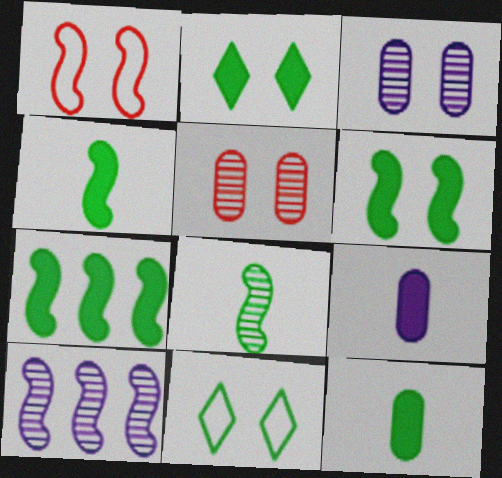[[1, 2, 3], 
[1, 4, 10], 
[2, 7, 12], 
[4, 6, 7]]